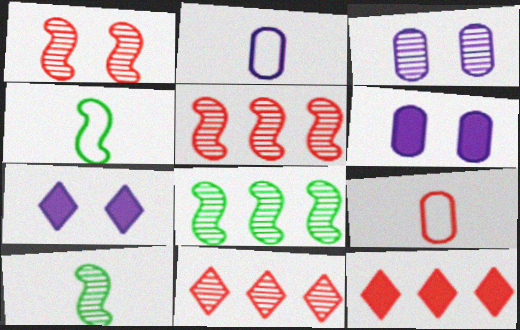[[1, 9, 12], 
[3, 4, 12], 
[3, 10, 11], 
[4, 6, 11], 
[7, 8, 9]]